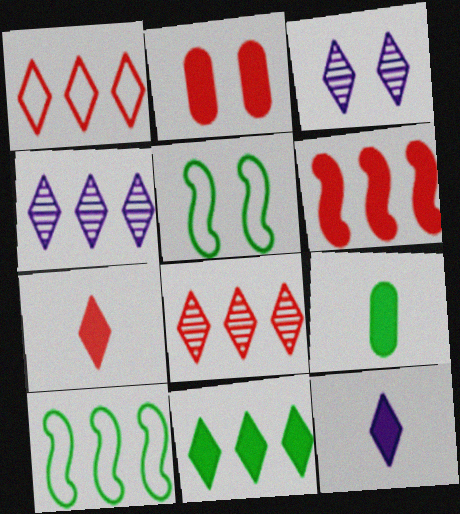[[1, 4, 11], 
[2, 3, 5], 
[2, 6, 7]]